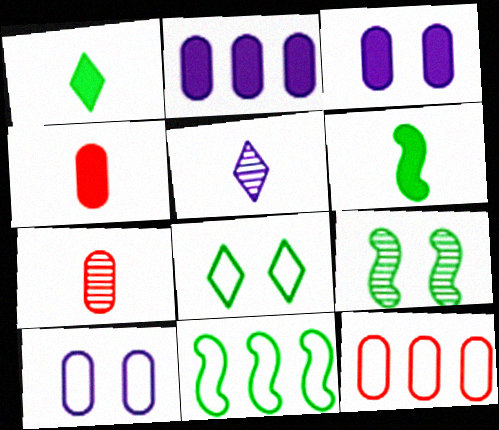[[6, 9, 11]]